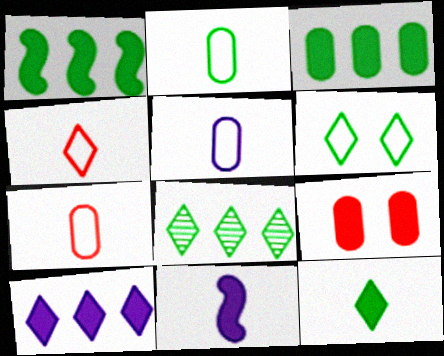[[2, 5, 7], 
[6, 8, 12]]